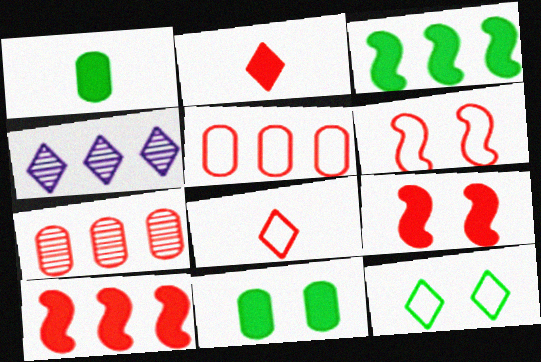[[1, 4, 6], 
[2, 4, 12], 
[2, 6, 7], 
[3, 4, 5], 
[5, 6, 8], 
[7, 8, 9]]